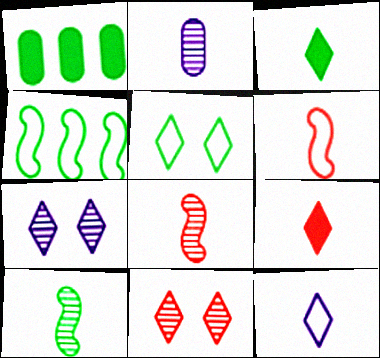[[1, 5, 10], 
[1, 6, 7], 
[2, 3, 6]]